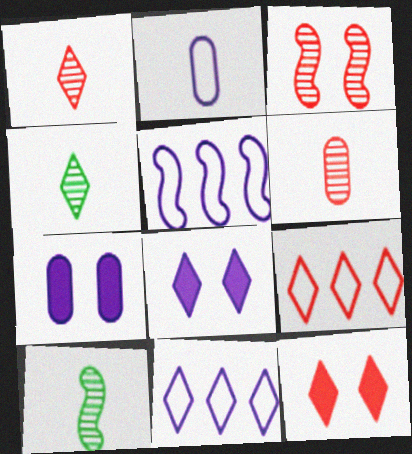[[1, 9, 12], 
[4, 8, 9], 
[4, 11, 12], 
[7, 9, 10]]